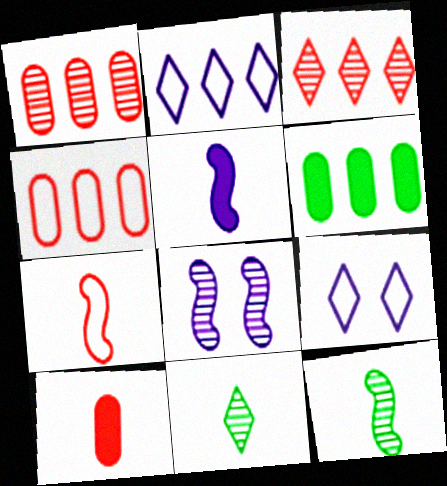[[1, 8, 11], 
[5, 7, 12]]